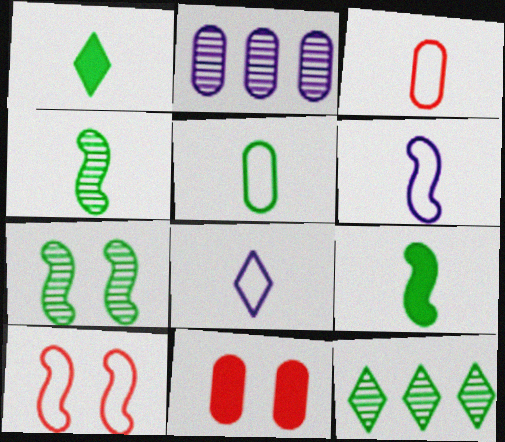[[1, 2, 10], 
[1, 4, 5], 
[2, 5, 11], 
[6, 11, 12]]